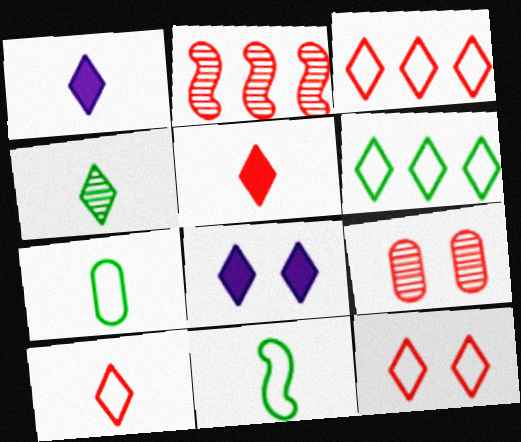[[1, 4, 10], 
[2, 7, 8], 
[3, 4, 8], 
[3, 10, 12]]